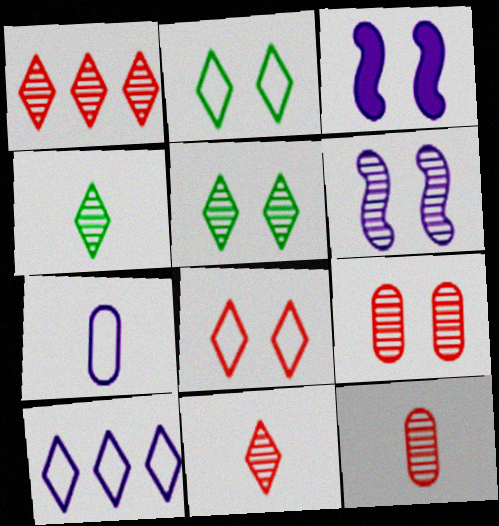[[2, 3, 9], 
[5, 6, 9]]